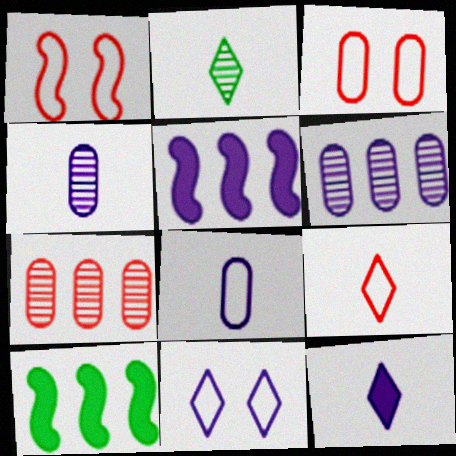[[2, 3, 5], 
[2, 9, 12], 
[4, 5, 11]]